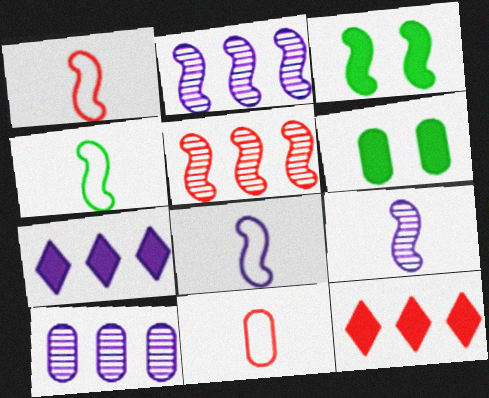[[1, 2, 3], 
[1, 4, 8], 
[3, 5, 8], 
[6, 10, 11]]